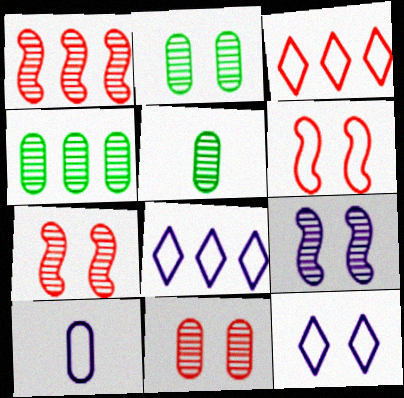[[2, 4, 5]]